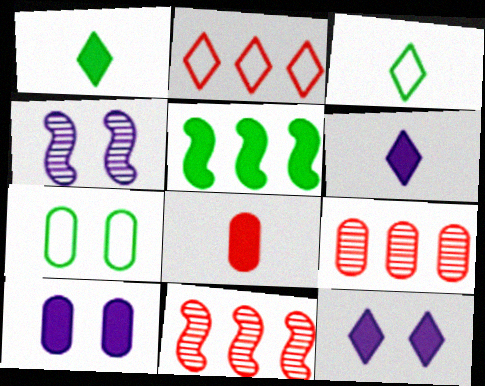[[3, 10, 11], 
[5, 8, 12], 
[6, 7, 11]]